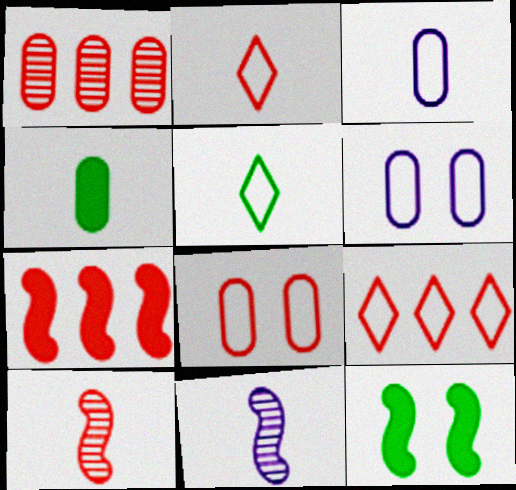[[1, 4, 6], 
[1, 7, 9], 
[2, 4, 11]]